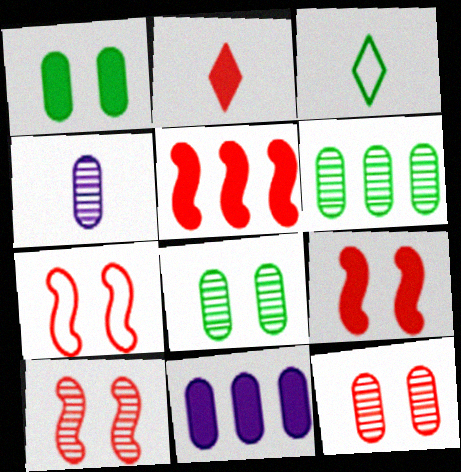[[3, 10, 11], 
[4, 6, 12], 
[7, 9, 10]]